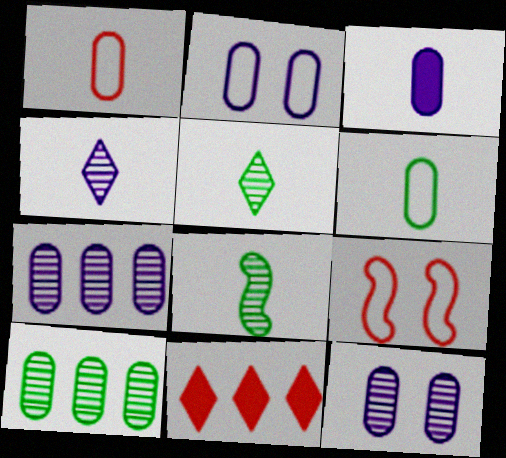[[2, 3, 7], 
[2, 8, 11]]